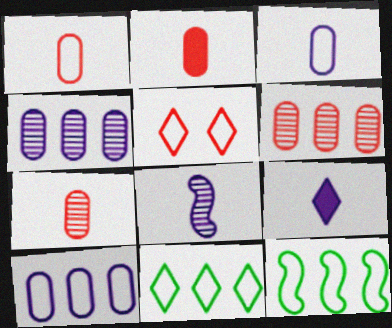[[1, 2, 7], 
[3, 5, 12], 
[3, 8, 9]]